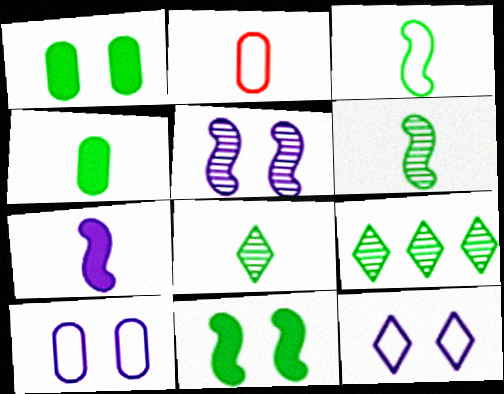[[1, 3, 9], 
[2, 7, 8], 
[3, 4, 8]]